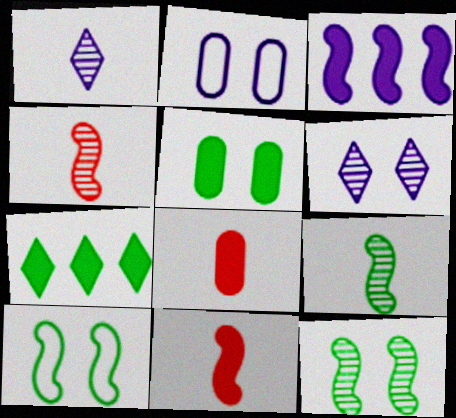[[1, 2, 3], 
[2, 4, 7], 
[3, 4, 10]]